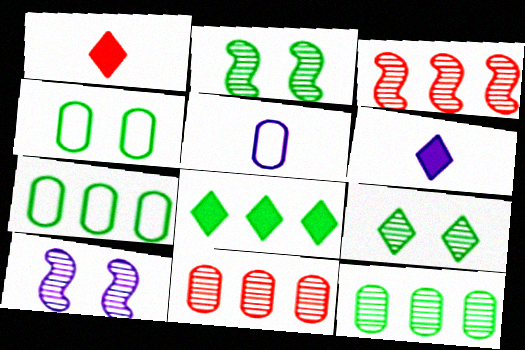[[1, 7, 10], 
[3, 4, 6]]